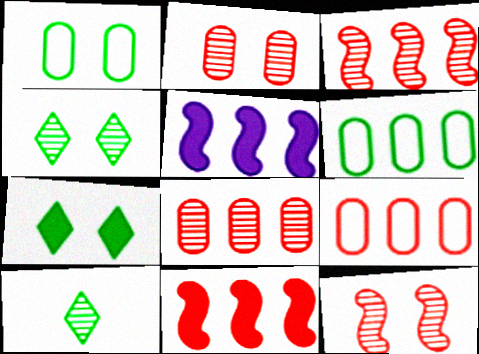[]